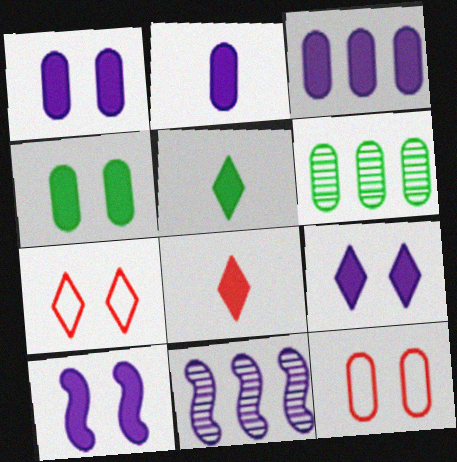[[1, 2, 3], 
[1, 9, 10], 
[2, 6, 12], 
[5, 11, 12]]